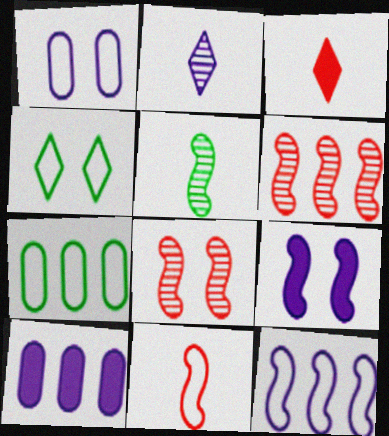[]